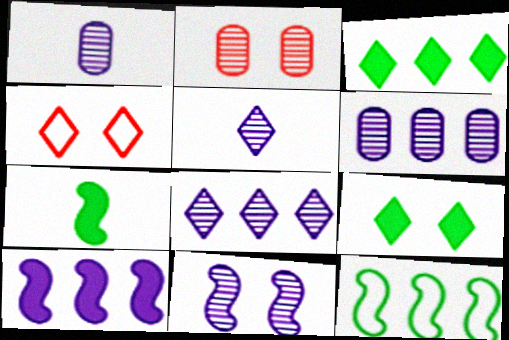[[1, 8, 11], 
[3, 4, 5], 
[4, 6, 7], 
[5, 6, 11]]